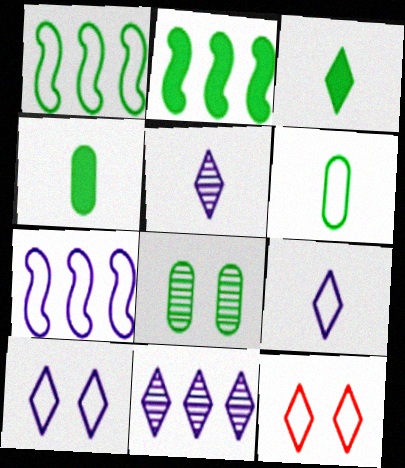[[1, 3, 8], 
[3, 11, 12], 
[6, 7, 12]]